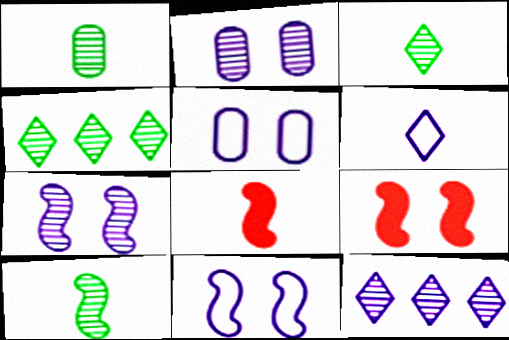[[1, 3, 10], 
[1, 6, 8], 
[4, 5, 8]]